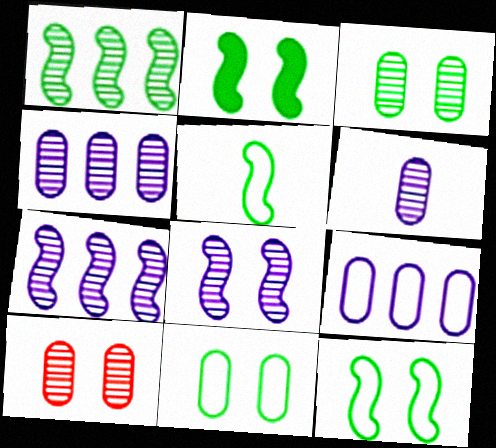[[1, 2, 5]]